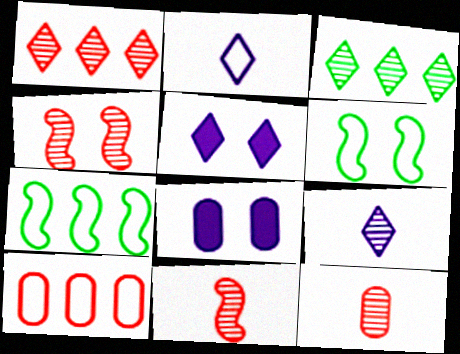[[1, 4, 12], 
[2, 6, 10], 
[5, 7, 12]]